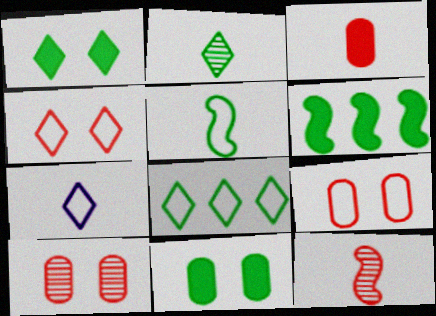[[1, 2, 8], 
[4, 7, 8], 
[6, 7, 10]]